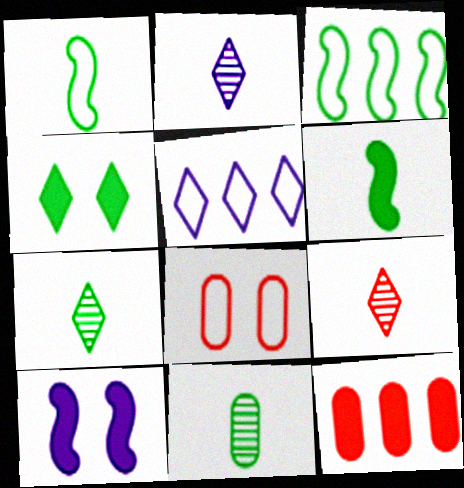[[1, 5, 8], 
[2, 7, 9], 
[3, 4, 11], 
[4, 5, 9]]